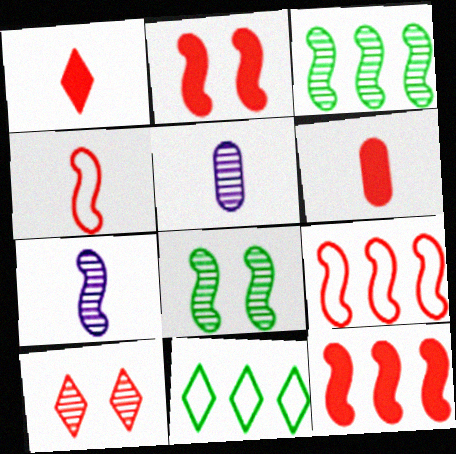[[2, 5, 11], 
[3, 5, 10], 
[6, 9, 10]]